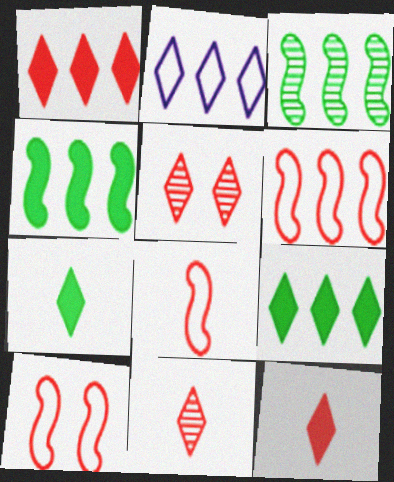[[2, 5, 7], 
[6, 8, 10]]